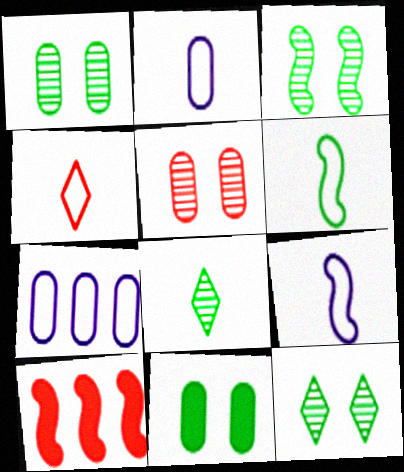[[1, 3, 12], 
[2, 4, 6], 
[2, 10, 12], 
[3, 9, 10], 
[4, 5, 10]]